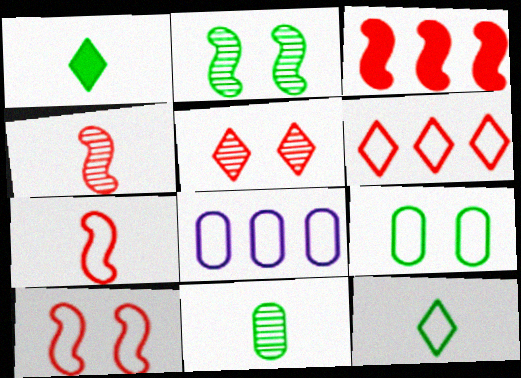[[3, 4, 10], 
[8, 10, 12]]